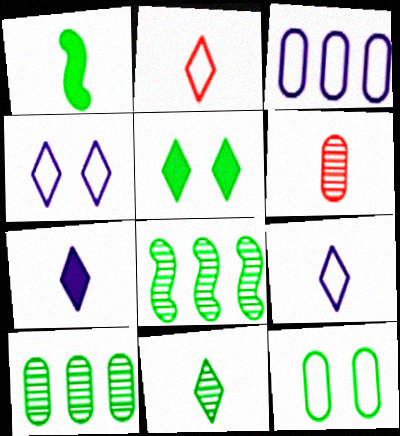[[1, 6, 9], 
[2, 7, 11]]